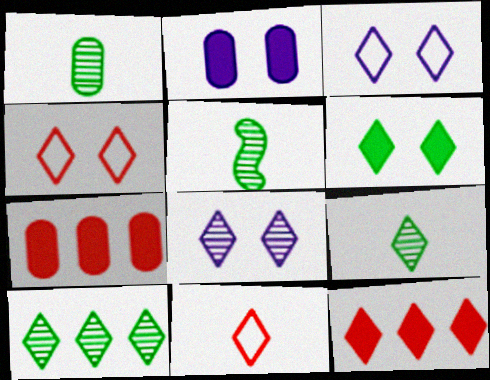[[1, 5, 9], 
[3, 5, 7], 
[3, 9, 12], 
[4, 6, 8]]